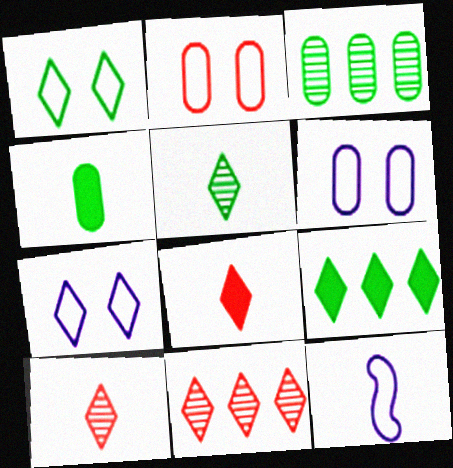[[1, 5, 9], 
[4, 10, 12], 
[7, 9, 10]]